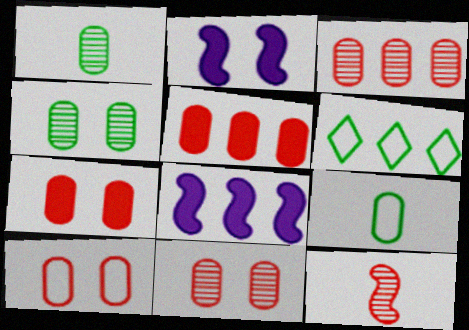[[3, 6, 8], 
[7, 10, 11]]